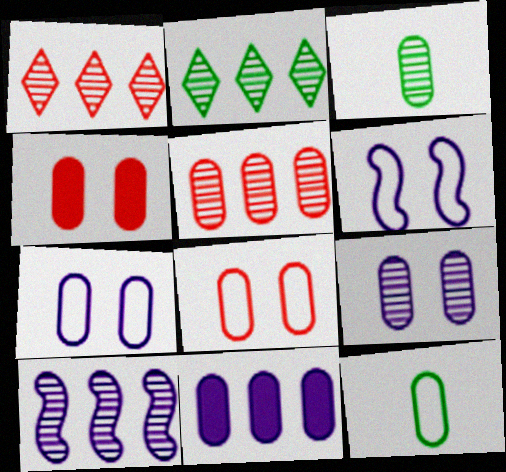[[2, 5, 10], 
[3, 5, 9], 
[3, 8, 11]]